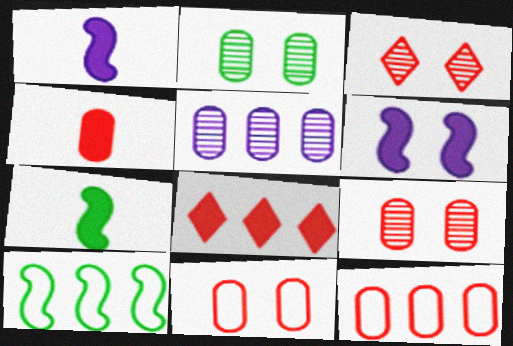[[4, 9, 12], 
[5, 8, 10]]